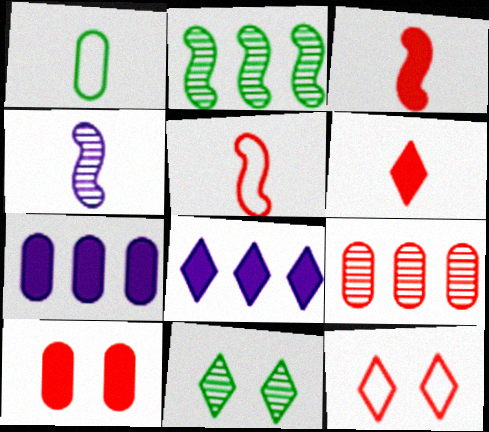[[1, 4, 6], 
[3, 9, 12], 
[4, 9, 11], 
[5, 7, 11]]